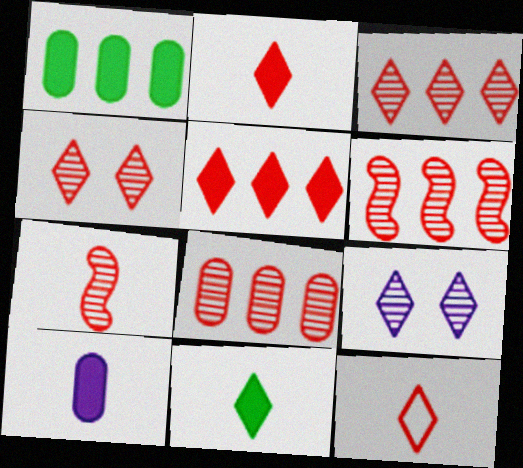[[3, 6, 8], 
[4, 5, 12], 
[4, 7, 8]]